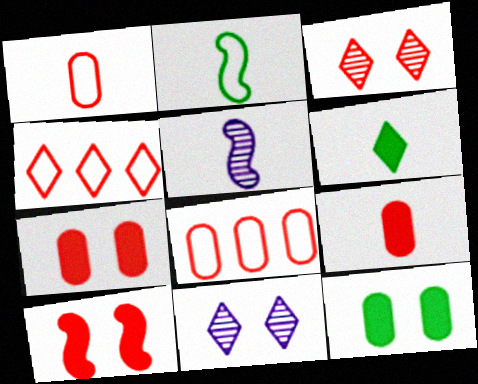[[1, 5, 6], 
[4, 5, 12], 
[4, 6, 11]]